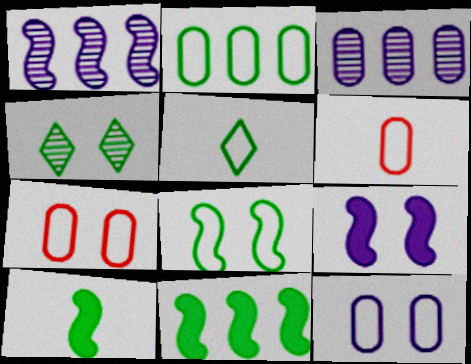[[2, 4, 10], 
[2, 5, 8], 
[2, 6, 12], 
[4, 7, 9]]